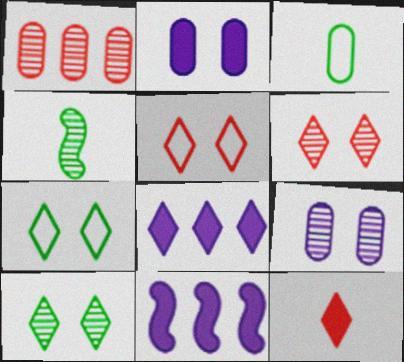[[1, 2, 3], 
[3, 6, 11]]